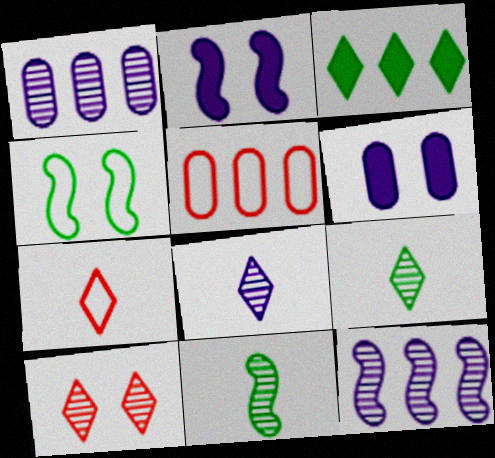[[1, 10, 11], 
[2, 5, 9], 
[3, 5, 12], 
[4, 6, 10]]